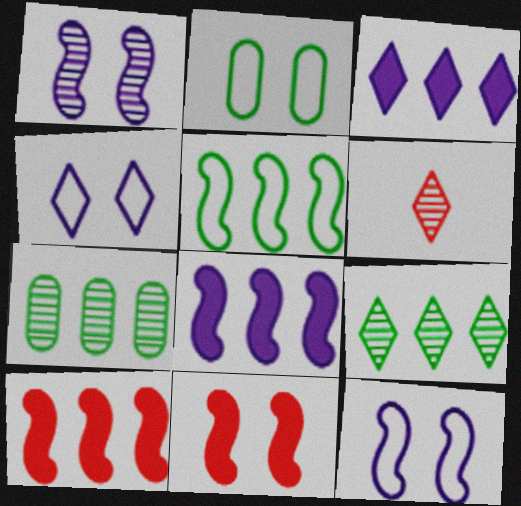[[1, 6, 7], 
[2, 6, 8]]